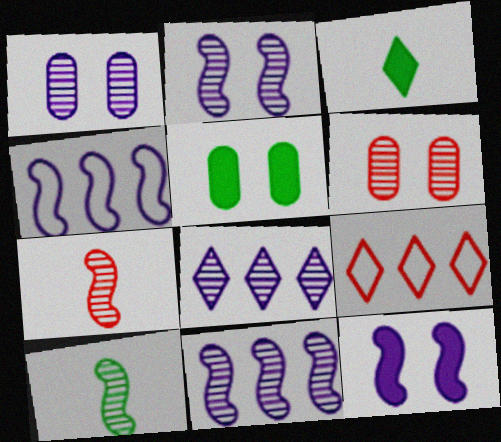[[3, 4, 6], 
[6, 8, 10]]